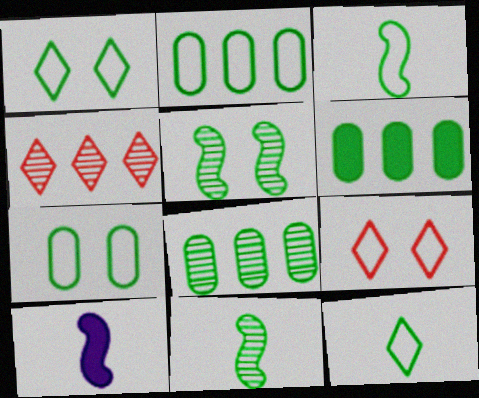[[1, 2, 3], 
[1, 6, 11], 
[2, 6, 8], 
[4, 7, 10], 
[5, 6, 12], 
[8, 9, 10]]